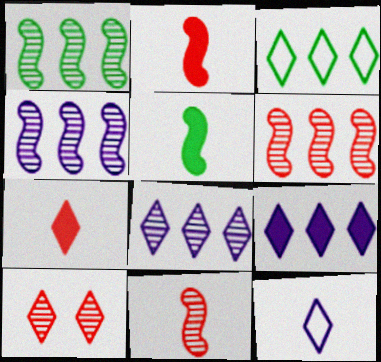[[1, 4, 6]]